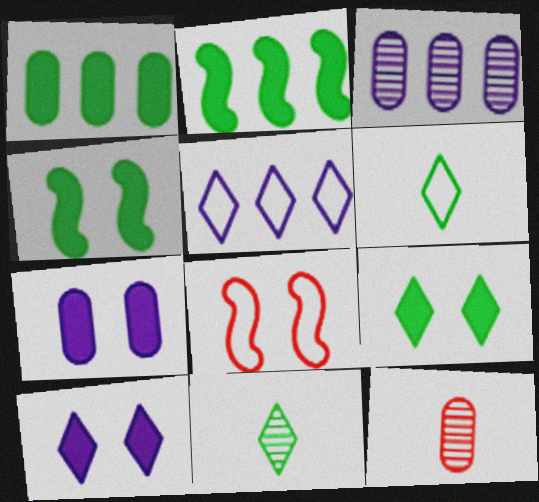[[4, 5, 12]]